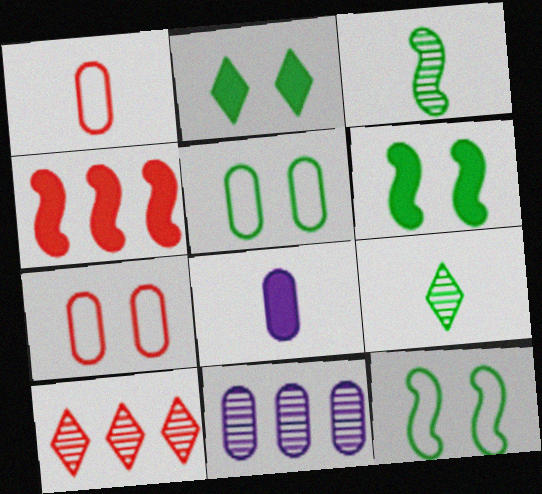[[2, 4, 8], 
[8, 10, 12]]